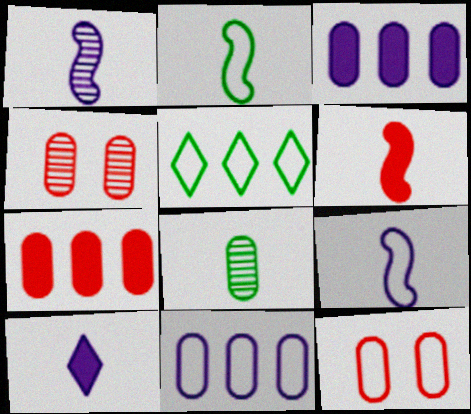[[1, 2, 6], 
[3, 8, 12], 
[5, 9, 12]]